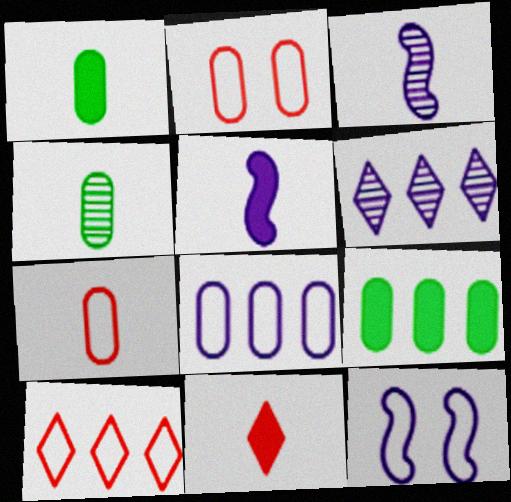[[1, 5, 11]]